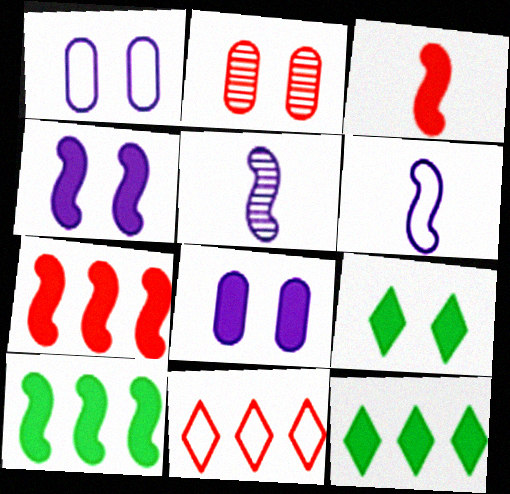[[2, 3, 11], 
[2, 6, 12], 
[3, 4, 10], 
[3, 8, 12]]